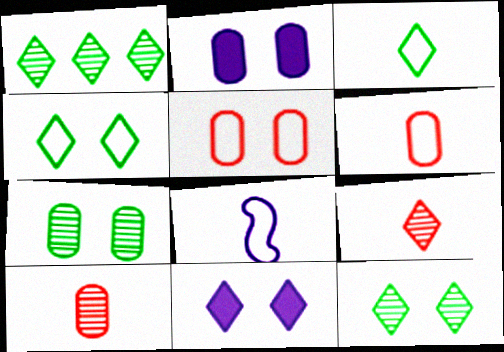[[2, 5, 7], 
[3, 6, 8]]